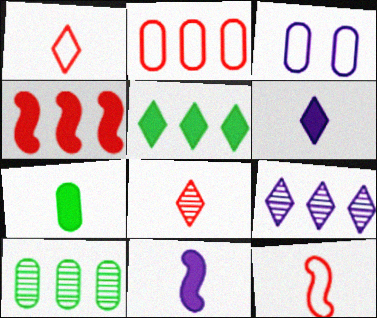[[3, 9, 11]]